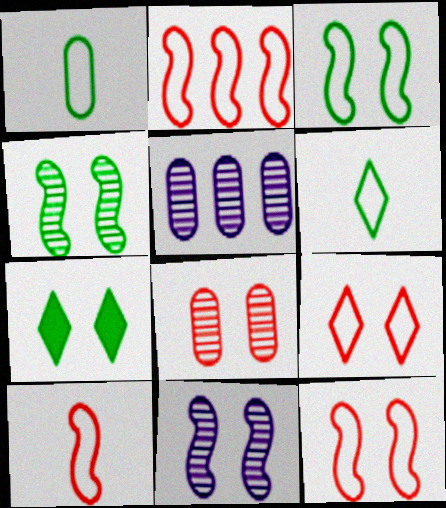[[2, 10, 12], 
[5, 7, 10]]